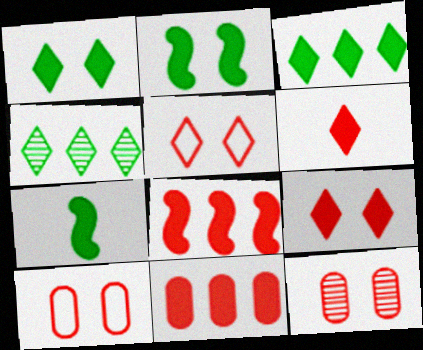[]